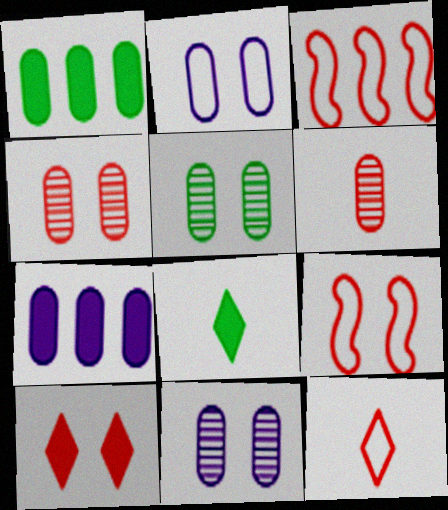[[1, 2, 6], 
[3, 6, 10], 
[3, 8, 11], 
[4, 5, 11], 
[4, 9, 10]]